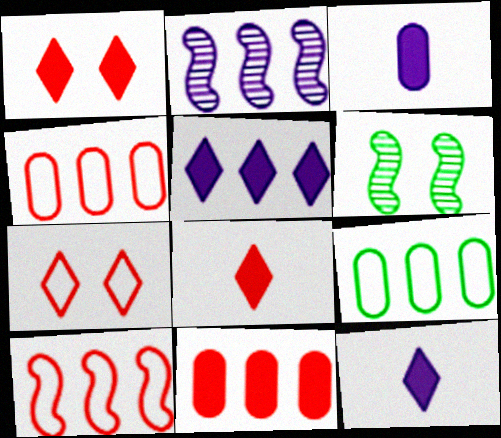[[4, 6, 12]]